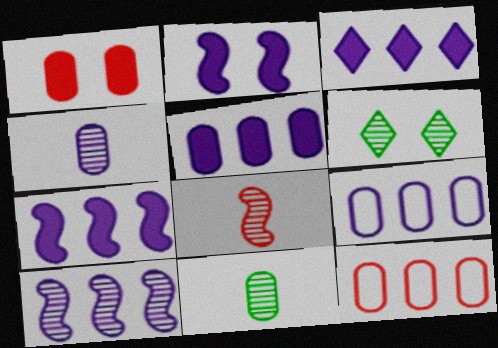[[1, 9, 11], 
[3, 5, 7], 
[3, 9, 10]]